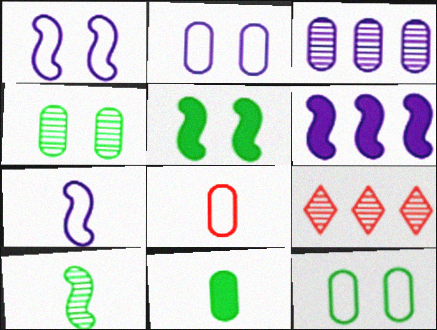[[1, 9, 11]]